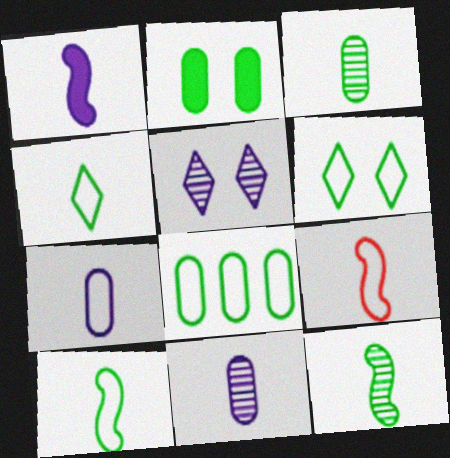[[1, 9, 12], 
[2, 3, 8], 
[4, 7, 9], 
[6, 8, 10]]